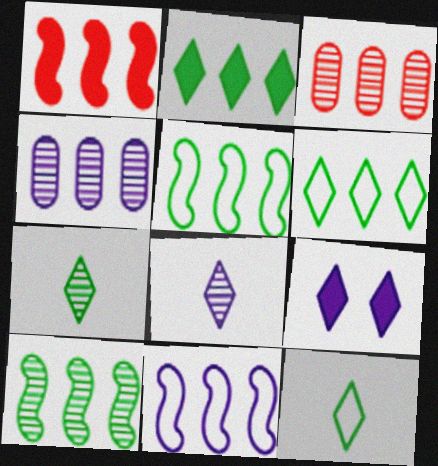[[1, 4, 6], 
[1, 10, 11], 
[2, 3, 11]]